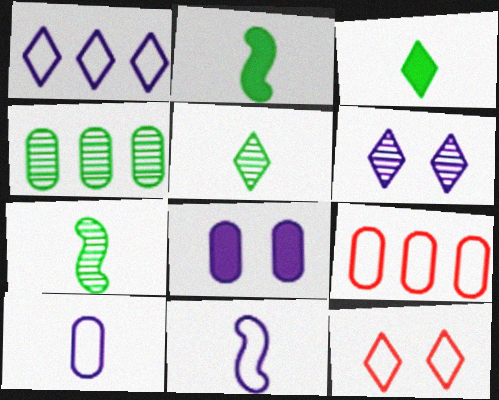[[2, 6, 9]]